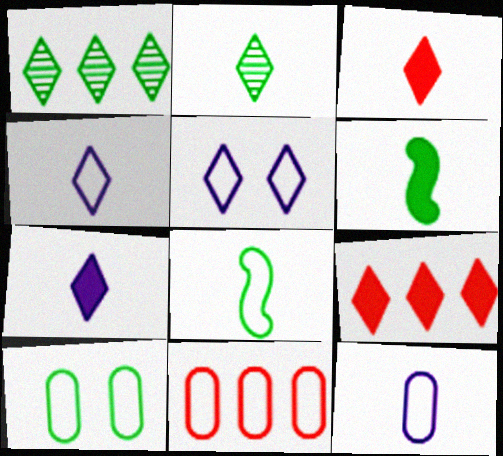[[1, 3, 5], 
[1, 6, 10], 
[2, 3, 4], 
[2, 5, 9], 
[5, 8, 11], 
[10, 11, 12]]